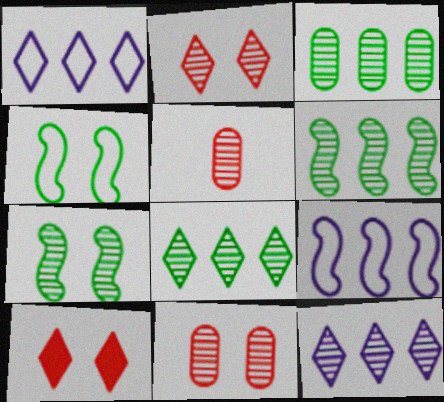[[3, 6, 8], 
[5, 7, 12]]